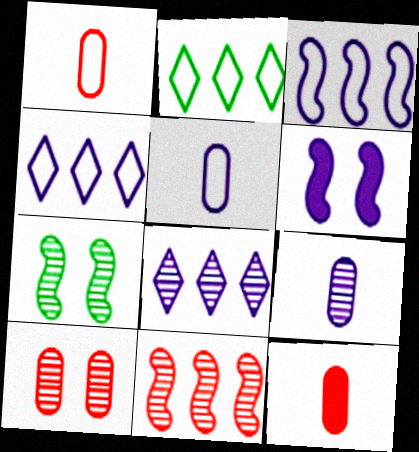[[4, 6, 9], 
[4, 7, 12], 
[5, 6, 8]]